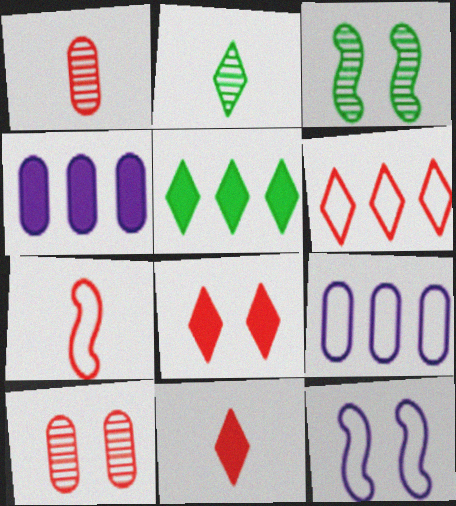[[1, 5, 12], 
[1, 7, 11], 
[3, 9, 11]]